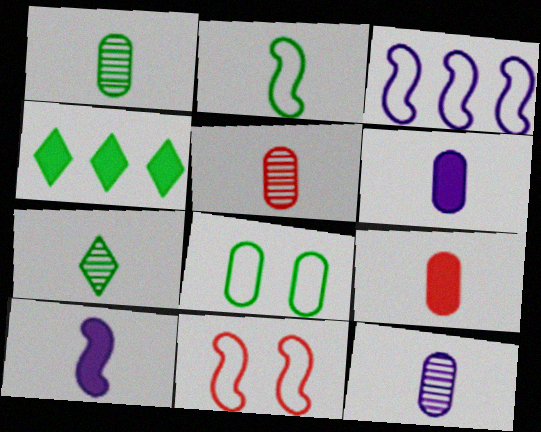[[1, 5, 12], 
[2, 3, 11], 
[4, 11, 12]]